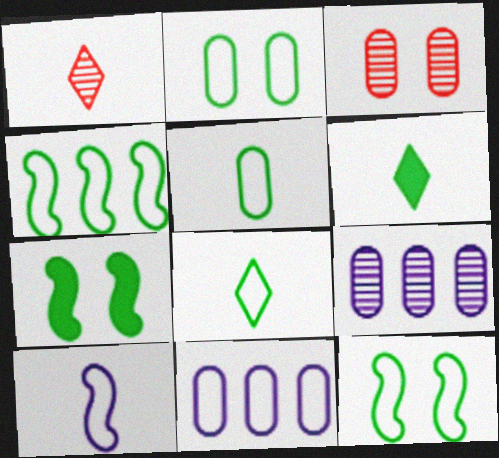[[1, 7, 11], 
[2, 4, 8]]